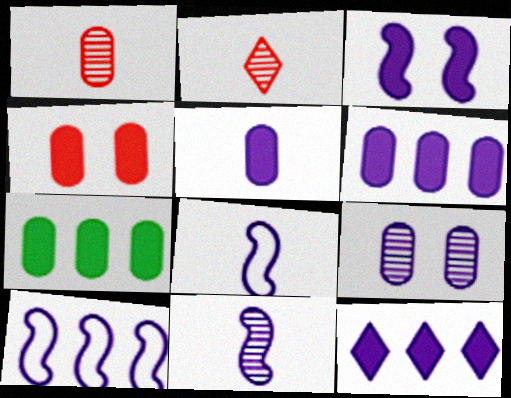[[3, 5, 12], 
[3, 10, 11], 
[4, 5, 7], 
[8, 9, 12]]